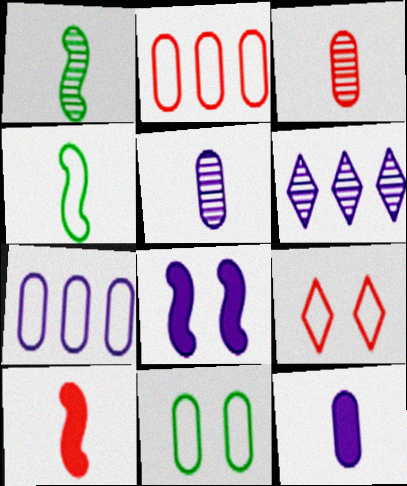[[4, 7, 9], 
[6, 10, 11]]